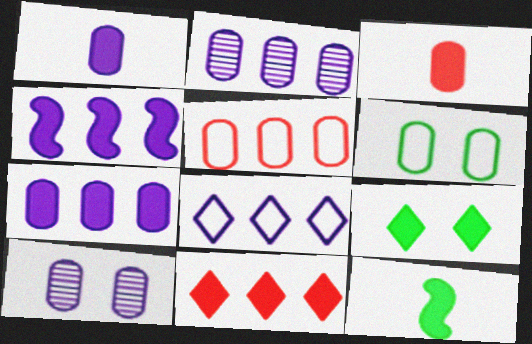[[2, 3, 6], 
[2, 4, 8], 
[3, 4, 9]]